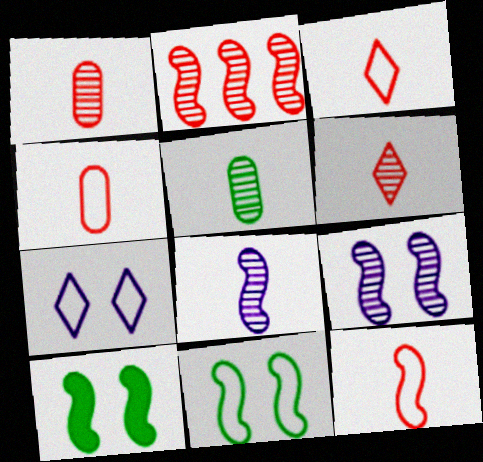[[3, 4, 12], 
[5, 6, 8]]